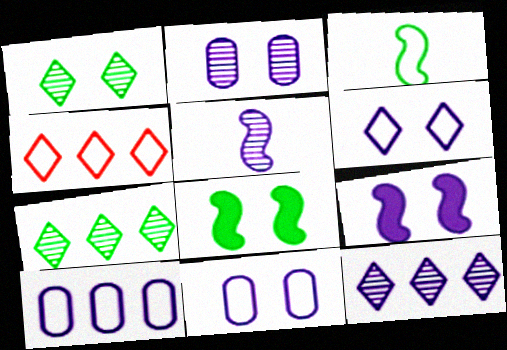[[2, 5, 12], 
[2, 6, 9], 
[3, 4, 11]]